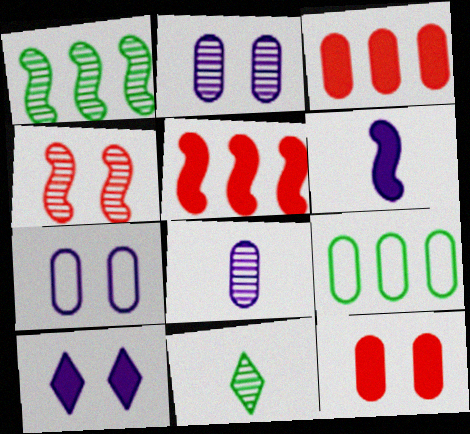[[5, 7, 11], 
[8, 9, 12]]